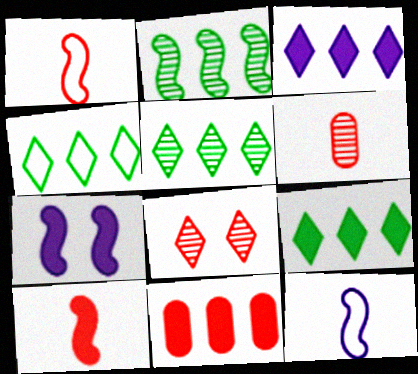[[1, 2, 7], 
[1, 8, 11], 
[4, 5, 9], 
[4, 6, 7]]